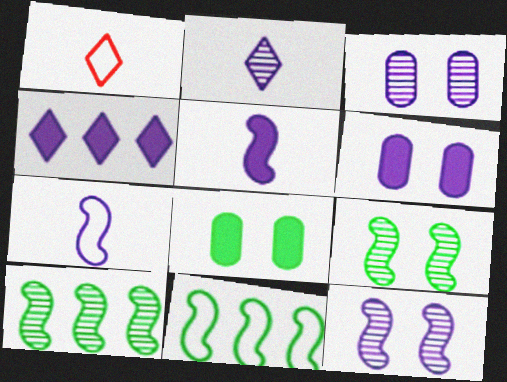[[1, 6, 10], 
[3, 4, 7], 
[4, 5, 6]]